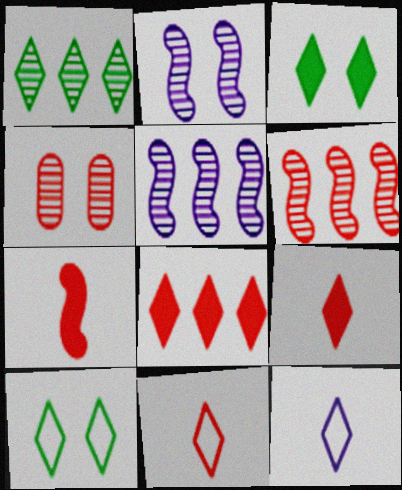[]